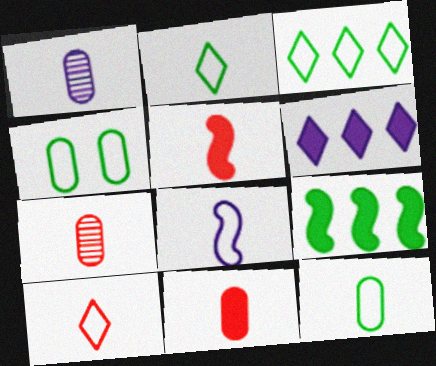[[1, 2, 5], 
[1, 11, 12], 
[5, 7, 10], 
[8, 10, 12]]